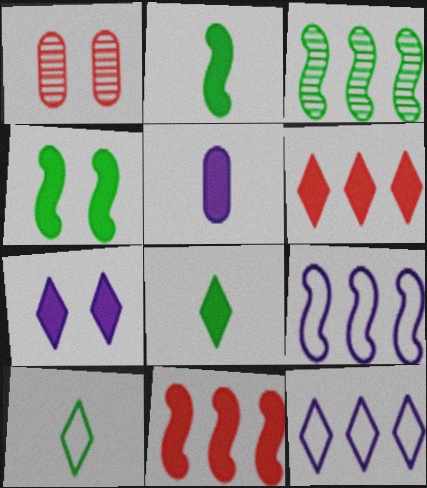[[1, 2, 12], 
[1, 8, 9], 
[3, 9, 11], 
[4, 5, 6], 
[6, 7, 8]]